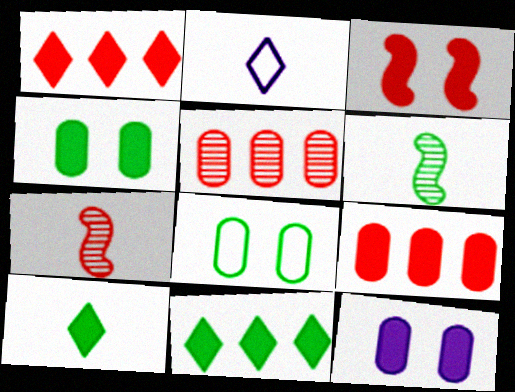[[6, 8, 11]]